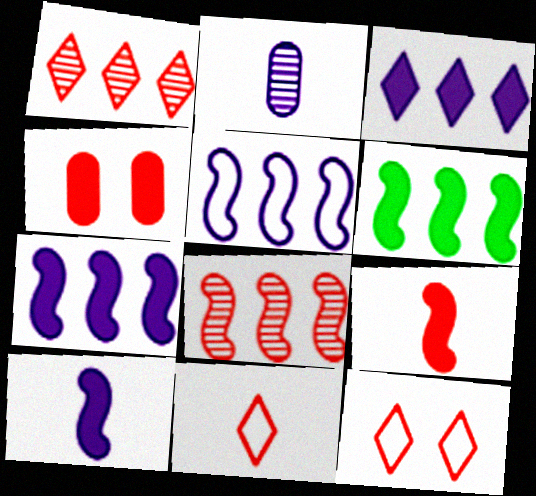[[2, 6, 12], 
[4, 8, 11], 
[5, 6, 8]]